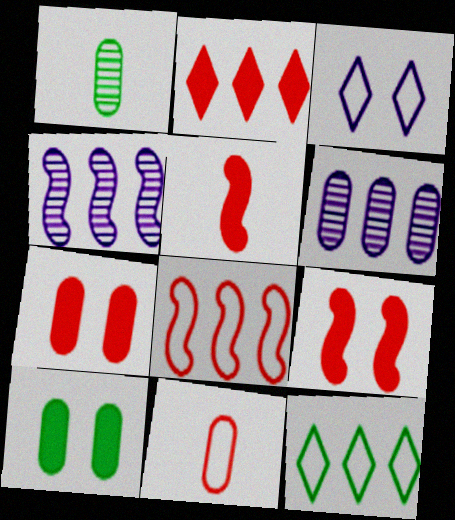[[2, 5, 7], 
[6, 10, 11]]